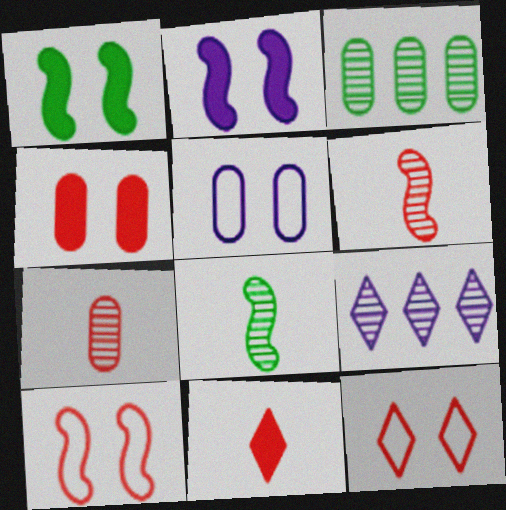[]